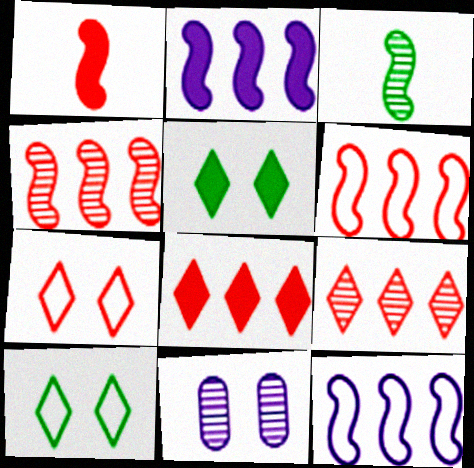[[3, 9, 11]]